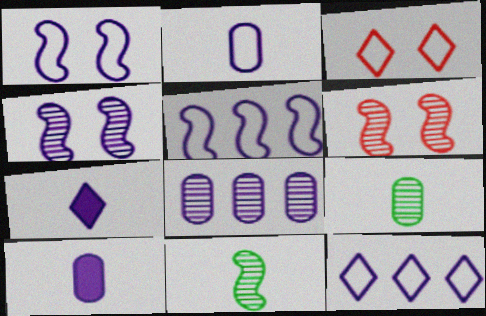[[1, 2, 12], 
[1, 7, 8], 
[4, 10, 12]]